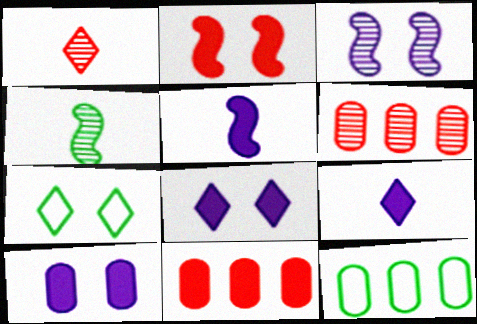[[5, 6, 7]]